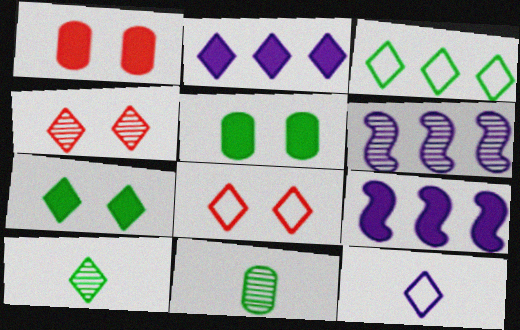[[2, 8, 10], 
[3, 7, 10], 
[3, 8, 12], 
[4, 6, 11], 
[8, 9, 11]]